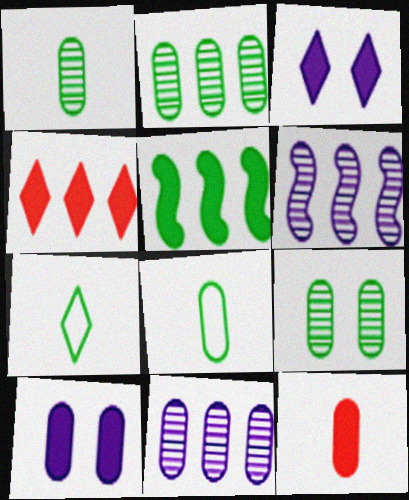[[1, 2, 9], 
[3, 5, 12], 
[5, 7, 9]]